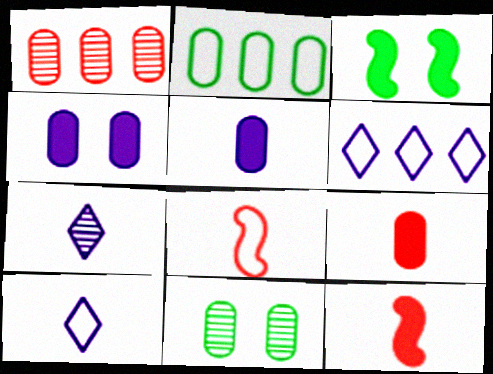[[1, 3, 10], 
[6, 11, 12]]